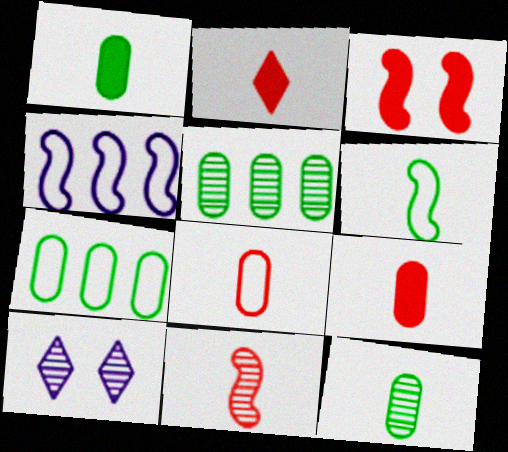[[2, 8, 11], 
[5, 10, 11]]